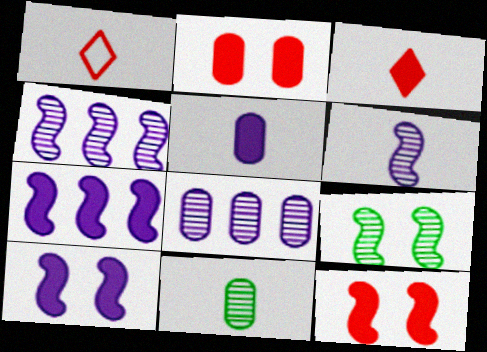[]